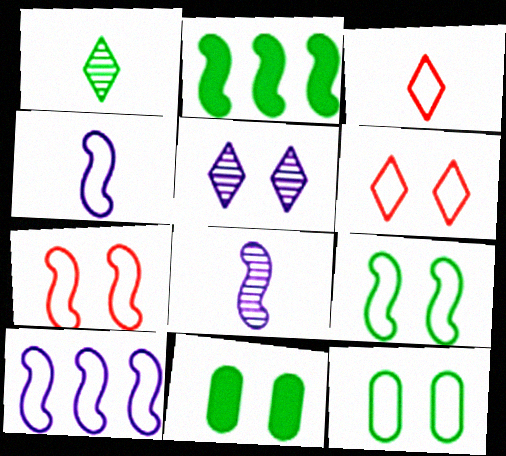[[1, 2, 12], 
[2, 7, 8], 
[3, 10, 12], 
[5, 7, 11]]